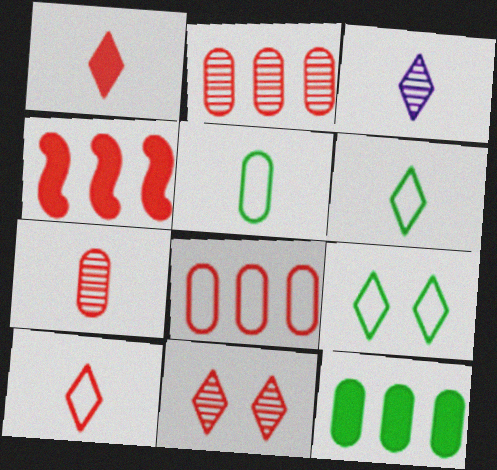[[1, 3, 6]]